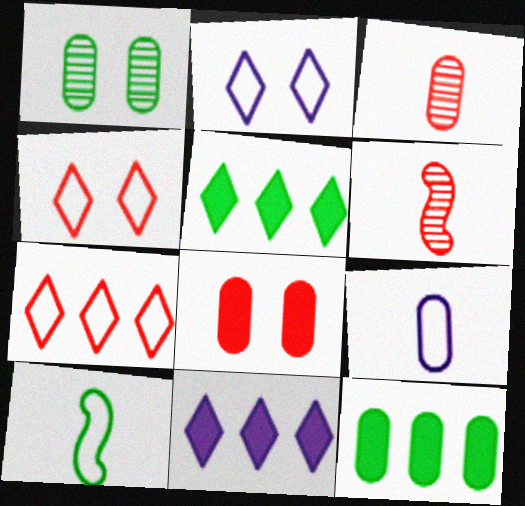[[1, 5, 10], 
[2, 6, 12], 
[6, 7, 8]]